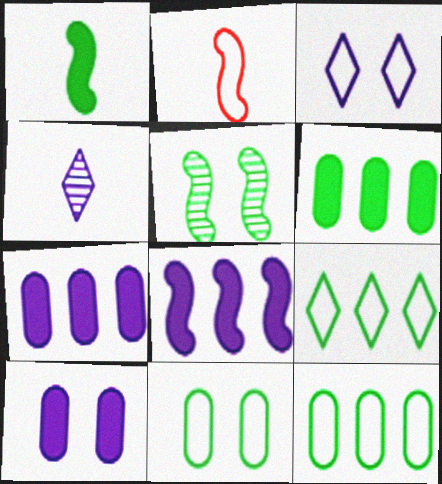[[2, 3, 12], 
[2, 5, 8]]